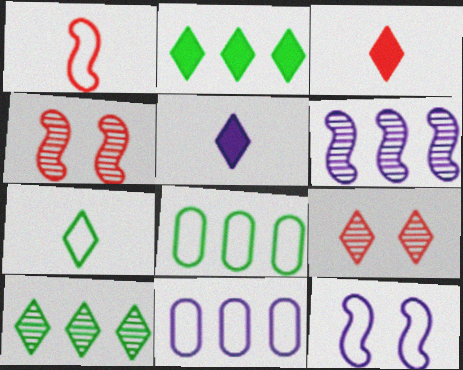[[4, 5, 8]]